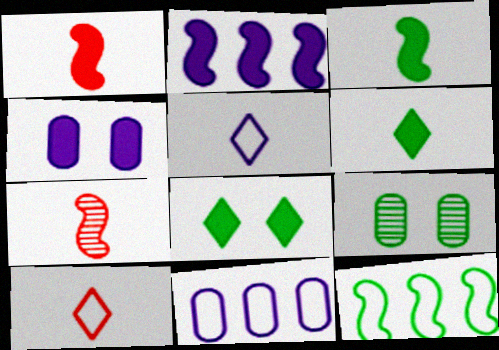[[2, 9, 10], 
[6, 9, 12], 
[7, 8, 11]]